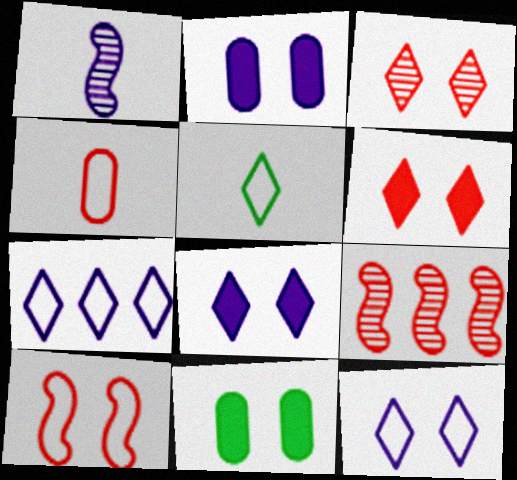[[1, 2, 7], 
[2, 5, 9], 
[4, 6, 9]]